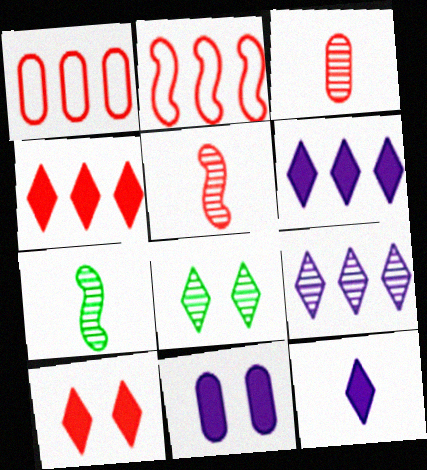[[1, 5, 10], 
[2, 3, 10]]